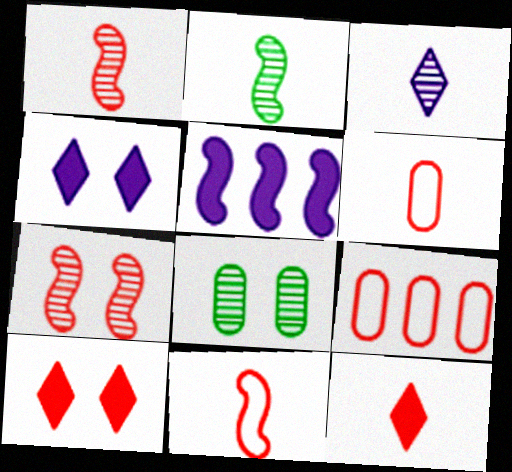[[1, 6, 12], 
[1, 9, 10], 
[2, 4, 9], 
[7, 9, 12]]